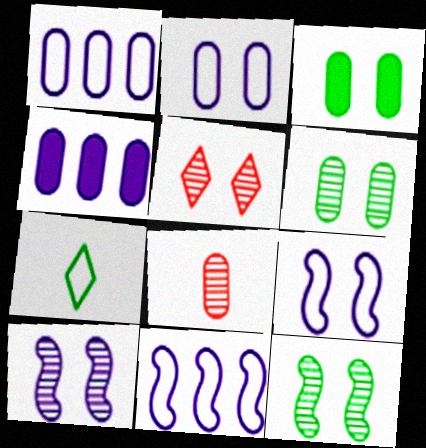[[1, 3, 8], 
[3, 5, 9], 
[5, 6, 10]]